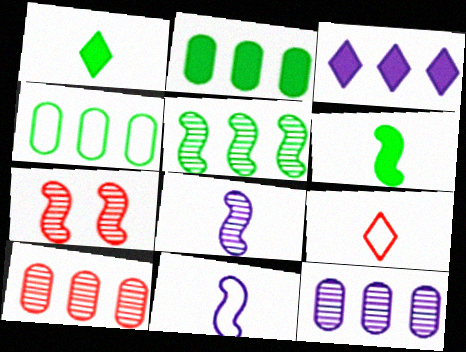[[5, 7, 8]]